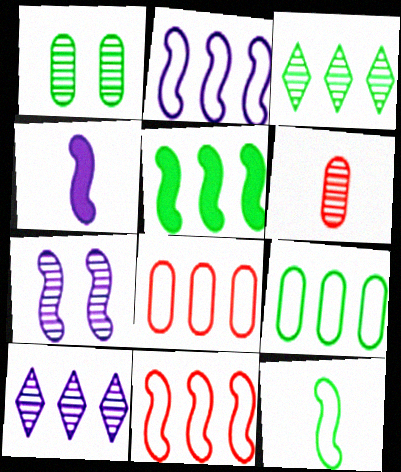[[2, 4, 7], 
[3, 5, 9], 
[3, 6, 7], 
[5, 8, 10]]